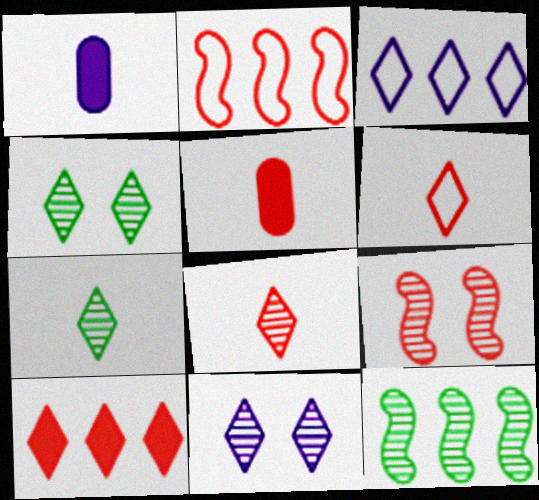[[1, 2, 4]]